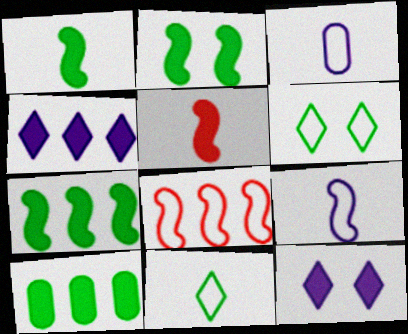[[1, 2, 7], 
[3, 6, 8], 
[5, 10, 12]]